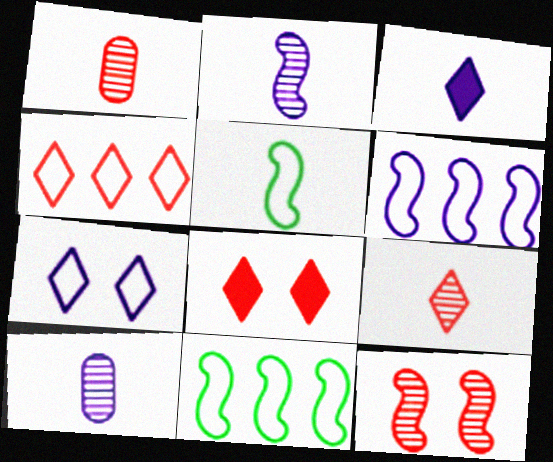[[1, 3, 5], 
[4, 8, 9], 
[8, 10, 11]]